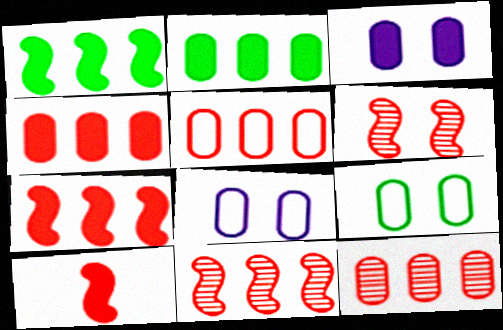[[4, 5, 12]]